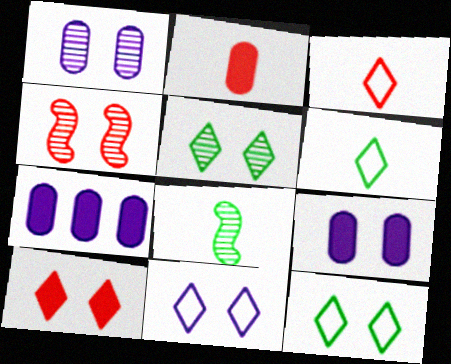[[1, 4, 5], 
[4, 6, 7], 
[4, 9, 12], 
[5, 10, 11]]